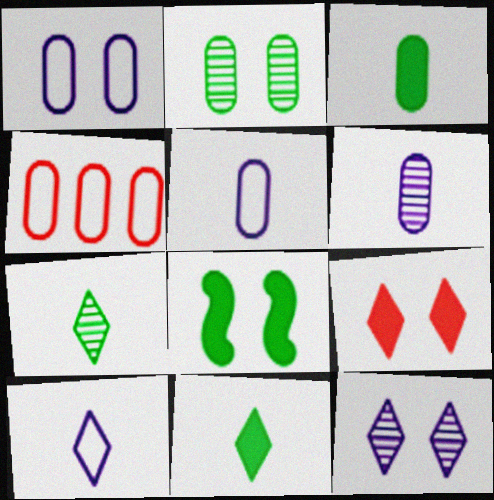[]